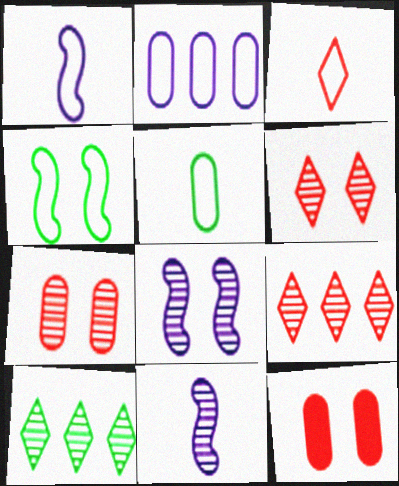[[1, 3, 5], 
[1, 10, 12], 
[2, 3, 4], 
[7, 10, 11]]